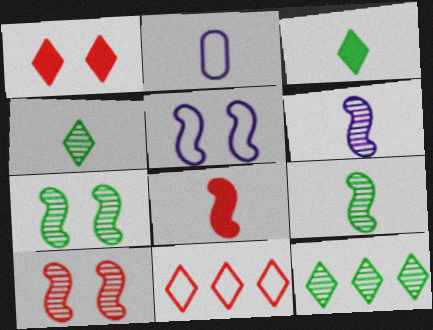[[2, 4, 8]]